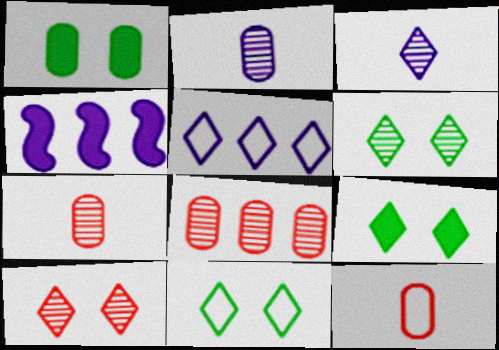[[4, 6, 12], 
[4, 7, 11], 
[6, 9, 11]]